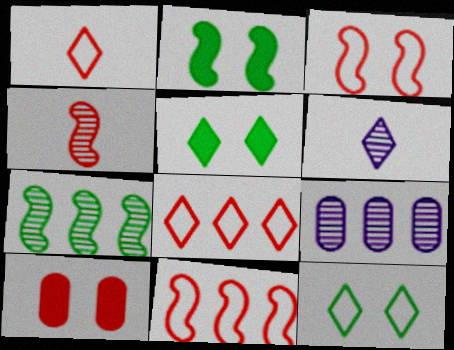[[1, 2, 9], 
[4, 8, 10], 
[5, 6, 8]]